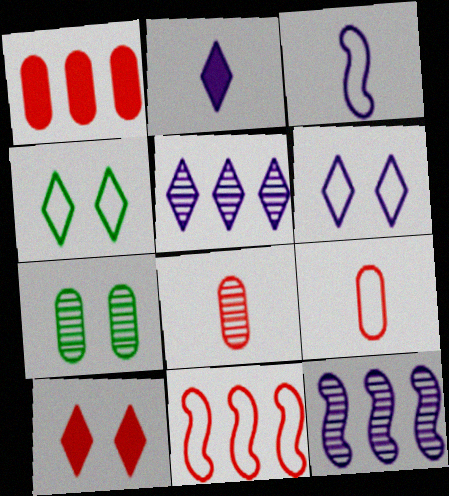[[2, 5, 6], 
[2, 7, 11], 
[8, 10, 11]]